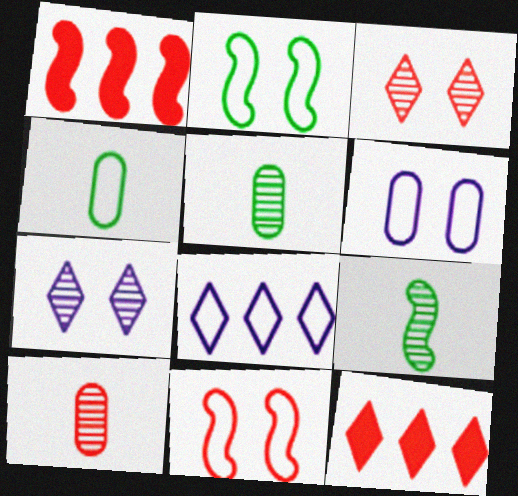[[1, 4, 7], 
[4, 8, 11], 
[6, 9, 12], 
[10, 11, 12]]